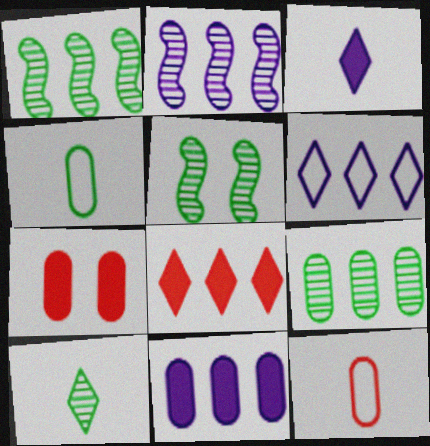[[2, 6, 11], 
[5, 9, 10]]